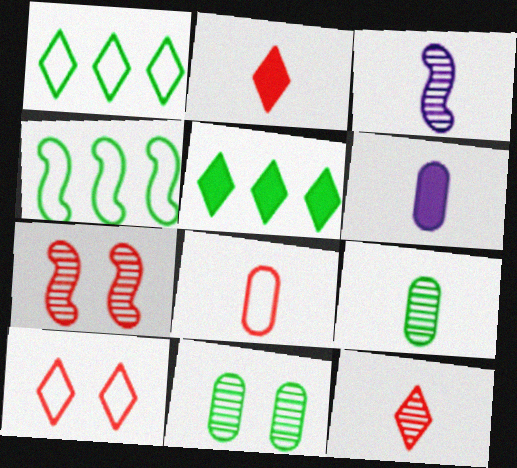[[1, 6, 7], 
[3, 9, 12], 
[6, 8, 9]]